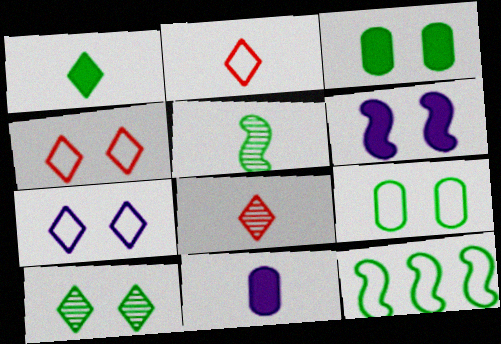[[2, 5, 11]]